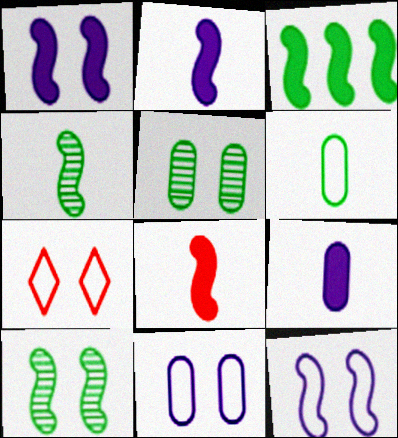[[1, 3, 8], 
[1, 5, 7]]